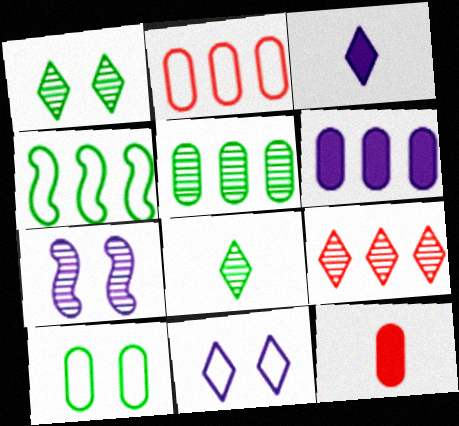[[2, 5, 6], 
[4, 6, 9]]